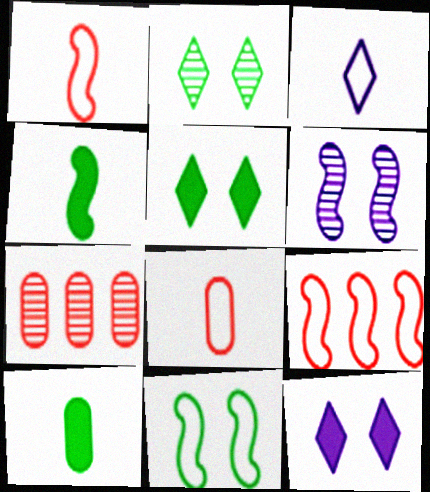[[4, 6, 9]]